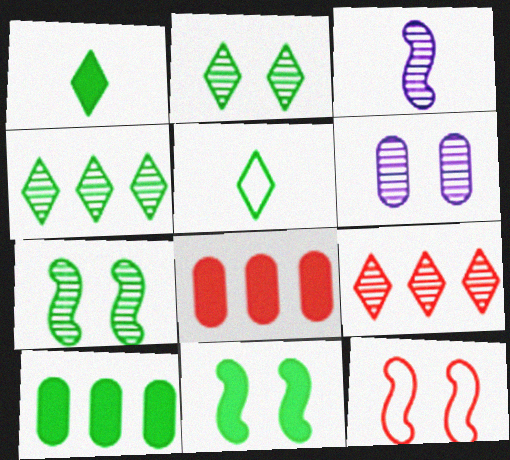[[1, 10, 11], 
[5, 7, 10]]